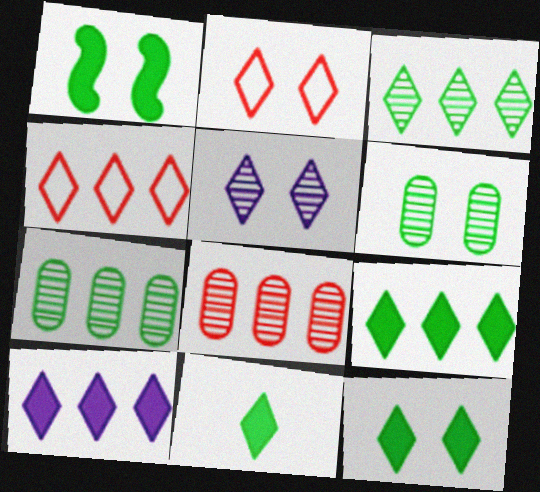[[2, 5, 12], 
[3, 4, 10], 
[4, 5, 11], 
[9, 11, 12]]